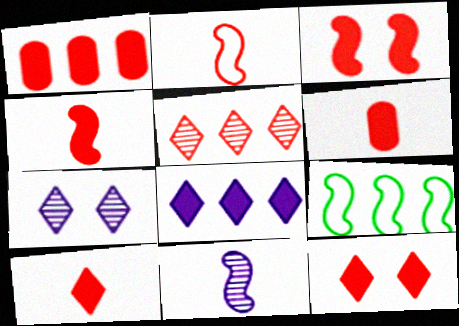[[1, 3, 10], 
[1, 4, 12], 
[3, 9, 11], 
[4, 6, 10], 
[6, 7, 9]]